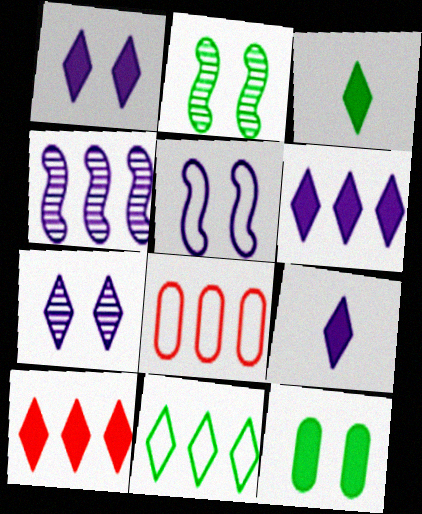[[1, 3, 10], 
[1, 6, 9], 
[2, 8, 9]]